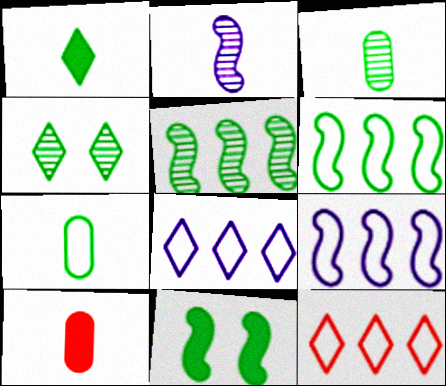[[3, 4, 5], 
[4, 9, 10]]